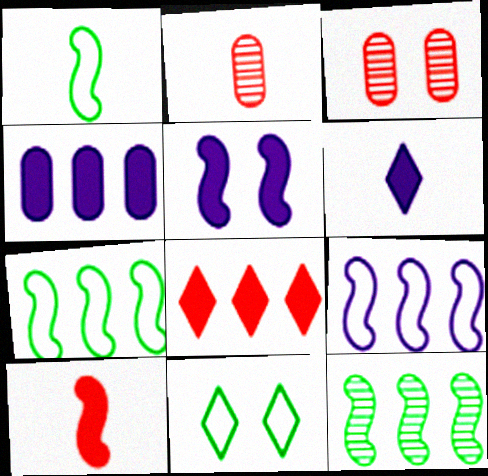[[1, 2, 6], 
[3, 5, 11], 
[3, 6, 7], 
[4, 5, 6]]